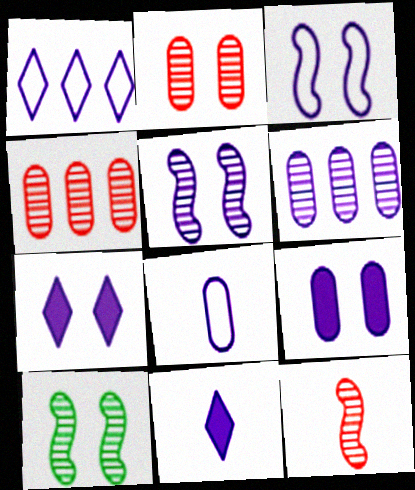[[1, 3, 8], 
[3, 6, 11], 
[6, 8, 9]]